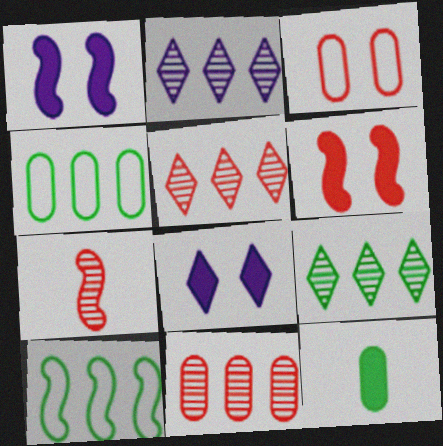[[1, 7, 10], 
[2, 5, 9], 
[4, 7, 8]]